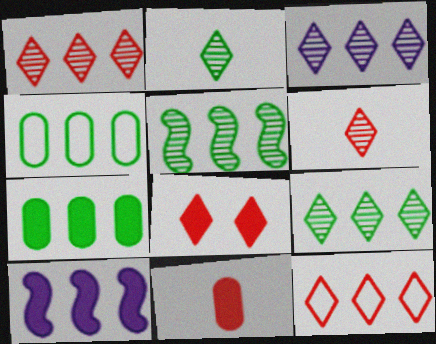[[1, 3, 9], 
[1, 4, 10], 
[6, 8, 12]]